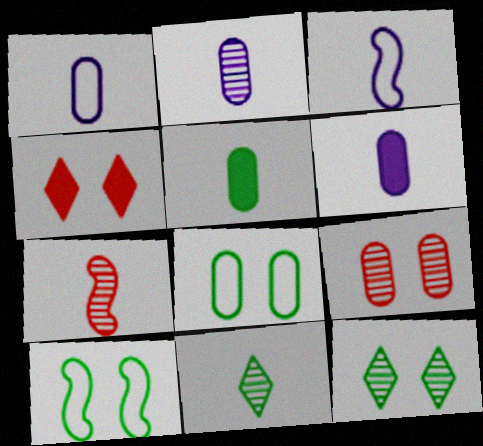[[1, 2, 6], 
[2, 7, 11]]